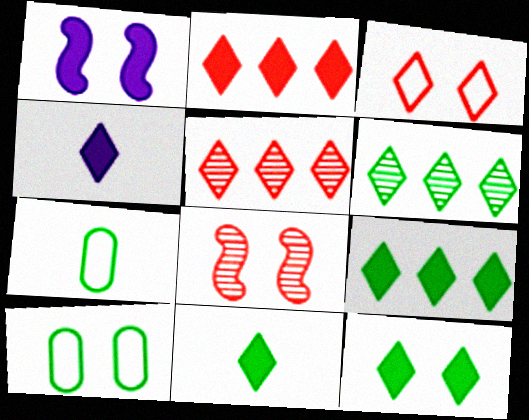[[1, 5, 7], 
[2, 4, 12], 
[3, 4, 6], 
[9, 11, 12]]